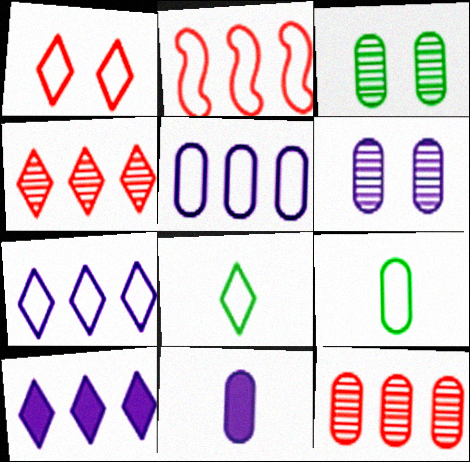[[1, 7, 8], 
[5, 6, 11]]